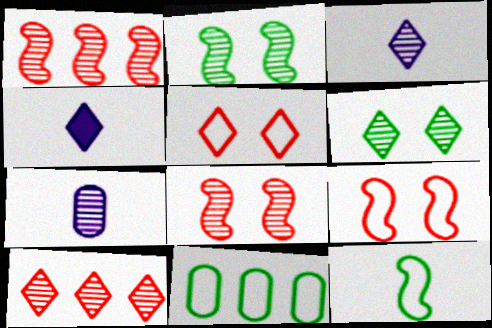[[1, 6, 7], 
[2, 7, 10], 
[3, 6, 10], 
[4, 8, 11]]